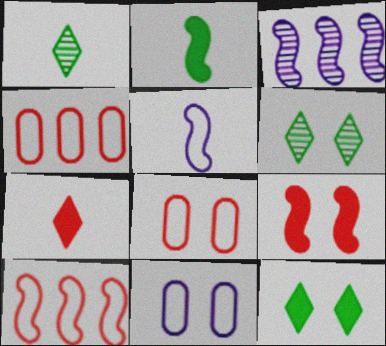[[6, 9, 11]]